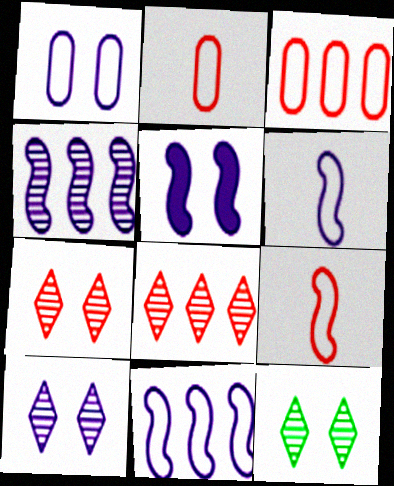[[1, 5, 10], 
[4, 5, 6], 
[7, 10, 12]]